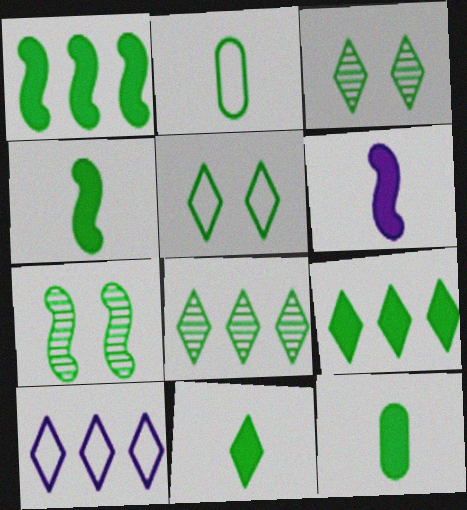[[1, 2, 3], 
[2, 7, 9], 
[4, 11, 12], 
[5, 8, 11]]